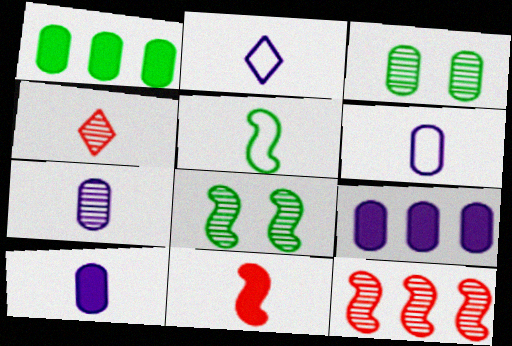[[4, 5, 10], 
[6, 7, 10]]